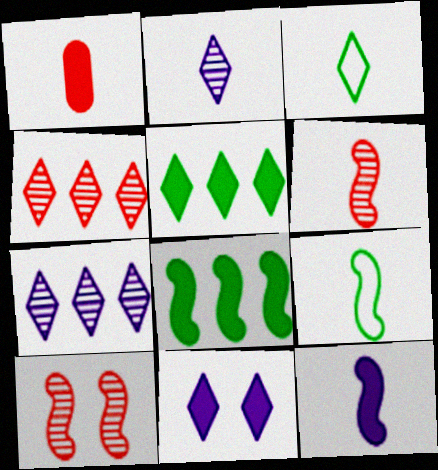[[1, 2, 9], 
[1, 8, 11], 
[3, 4, 11], 
[6, 9, 12]]